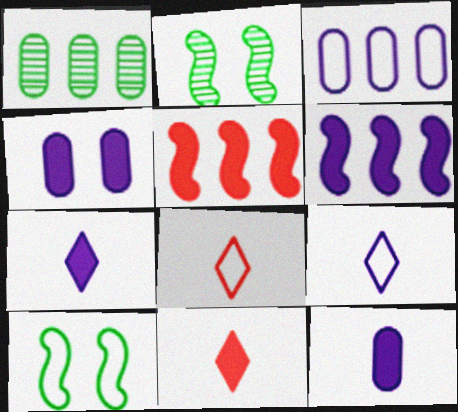[[2, 3, 11], 
[3, 8, 10], 
[4, 6, 7]]